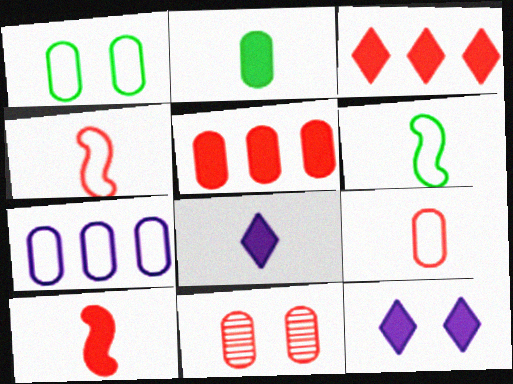[[1, 7, 9], 
[2, 7, 11], 
[2, 8, 10], 
[3, 4, 11], 
[5, 9, 11]]